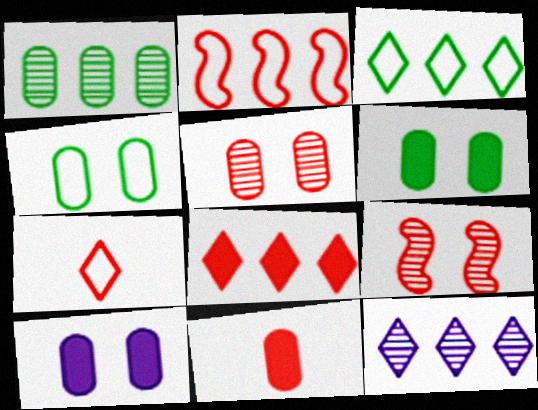[[3, 8, 12], 
[4, 5, 10]]